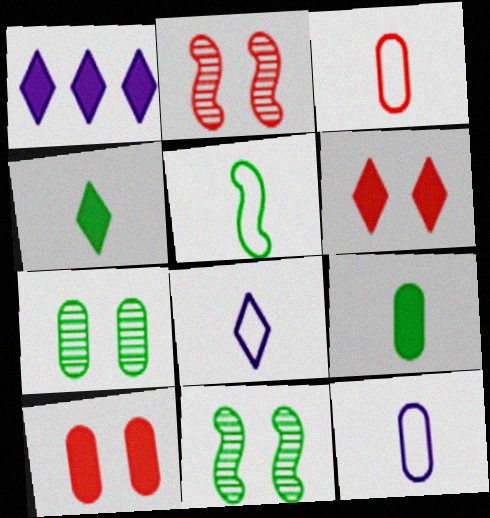[[1, 3, 11], 
[1, 4, 6], 
[3, 5, 8]]